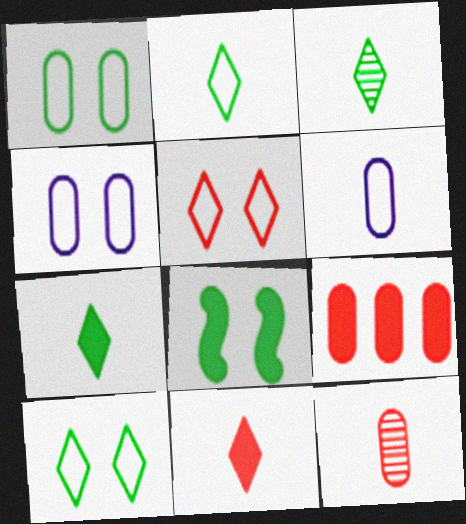[[2, 3, 7]]